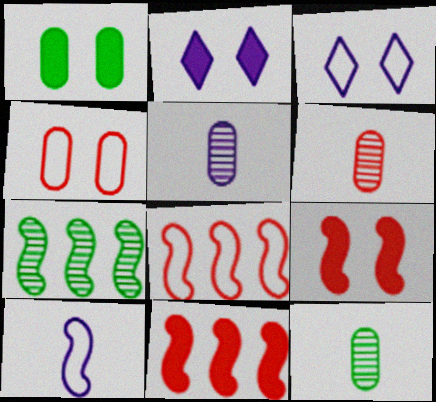[[1, 2, 9], 
[2, 8, 12], 
[3, 11, 12], 
[5, 6, 12], 
[7, 9, 10]]